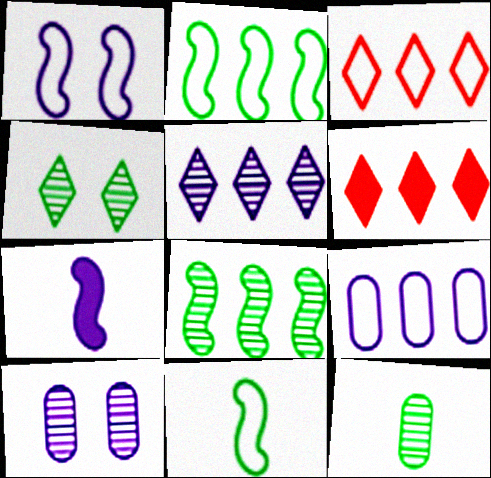[[1, 6, 12], 
[2, 3, 9], 
[4, 8, 12], 
[6, 8, 9], 
[6, 10, 11]]